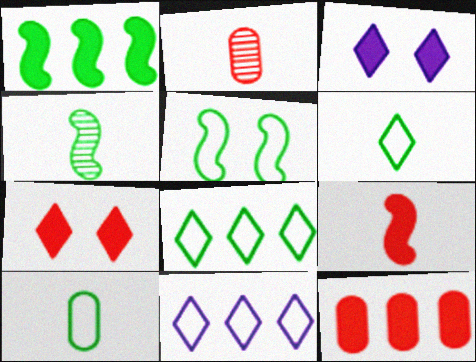[[1, 4, 5], 
[5, 8, 10], 
[7, 9, 12]]